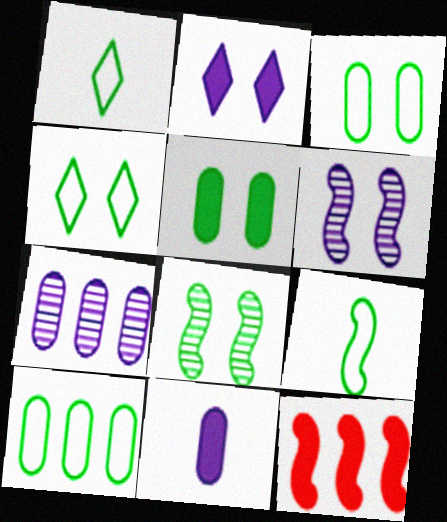[[4, 5, 8], 
[4, 9, 10], 
[6, 9, 12]]